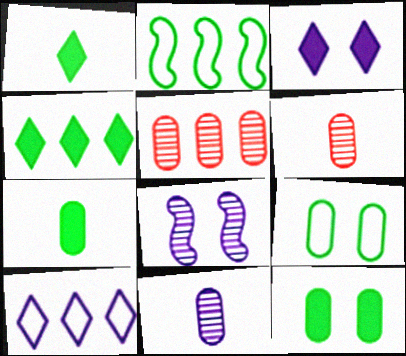[[2, 3, 6]]